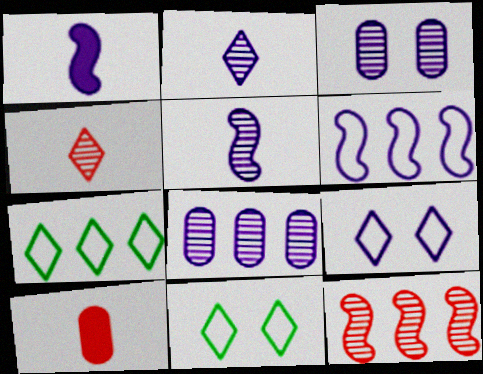[[1, 8, 9]]